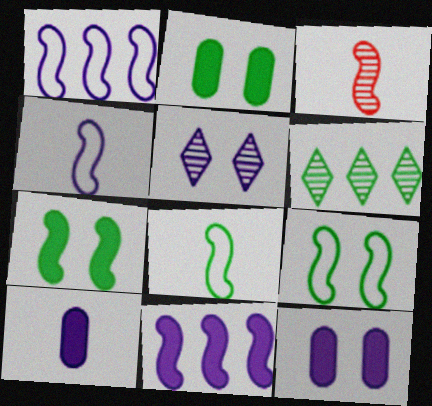[[1, 3, 7], 
[1, 5, 10], 
[2, 6, 8], 
[3, 9, 11]]